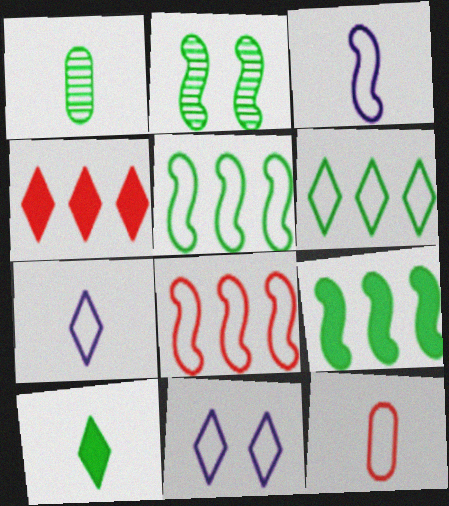[[5, 11, 12]]